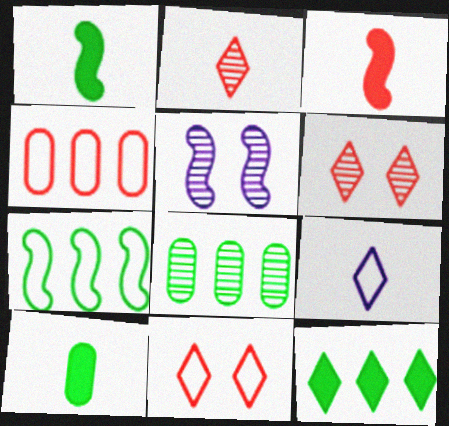[[2, 5, 8], 
[3, 4, 6], 
[3, 5, 7], 
[6, 9, 12], 
[7, 8, 12]]